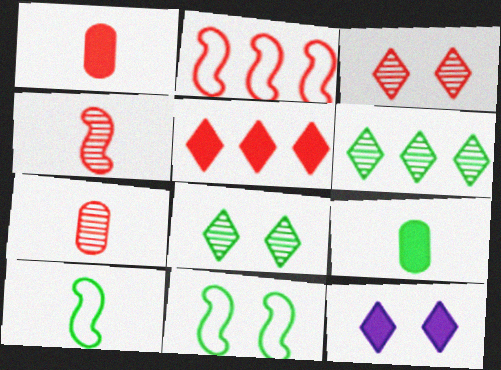[[1, 2, 3], 
[6, 9, 11]]